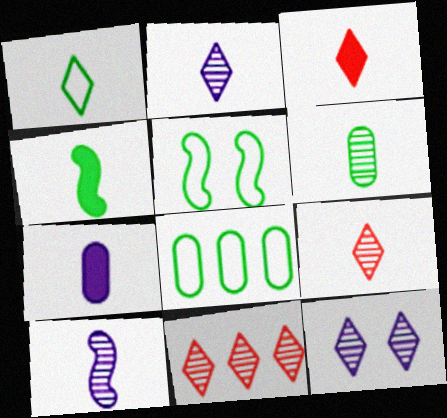[[1, 2, 3], 
[1, 4, 6], 
[1, 5, 8], 
[3, 4, 7], 
[5, 7, 11], 
[6, 9, 10]]